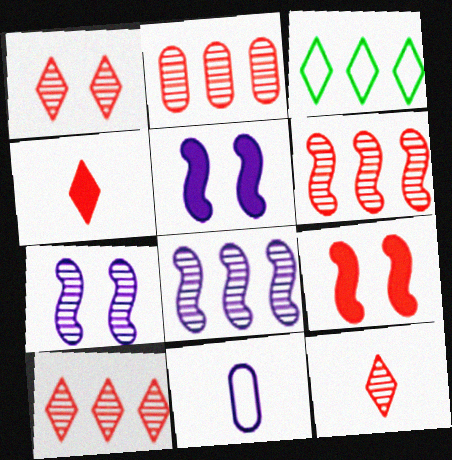[[1, 10, 12], 
[2, 6, 10]]